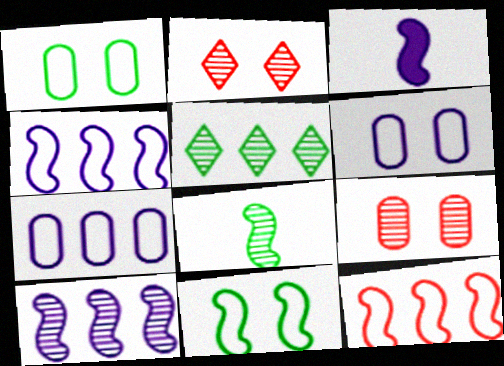[]